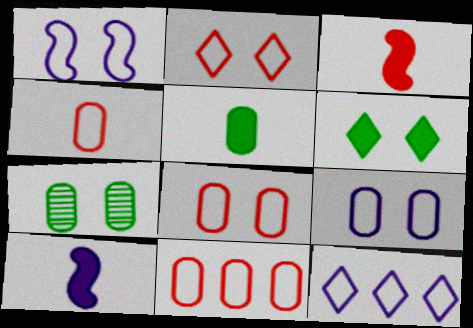[[3, 7, 12], 
[4, 8, 11]]